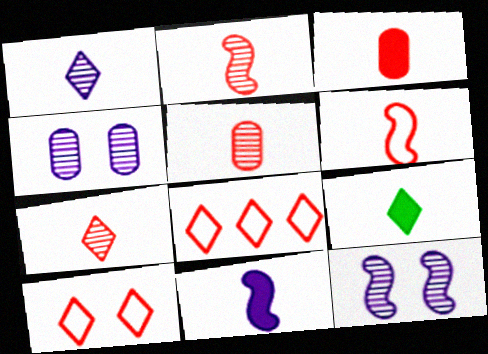[[2, 5, 7], 
[3, 6, 7], 
[3, 9, 11]]